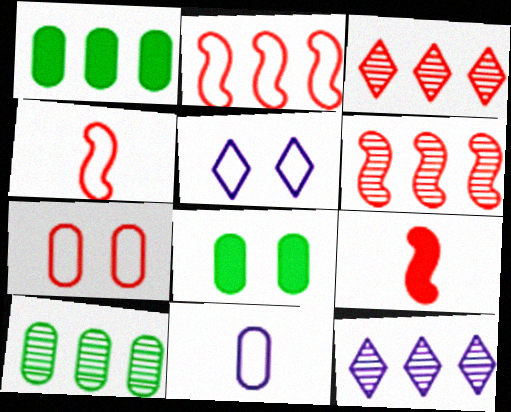[[1, 2, 12], 
[3, 7, 9], 
[4, 8, 12], 
[5, 9, 10], 
[6, 10, 12]]